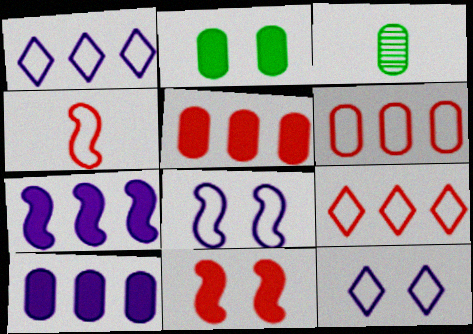[[1, 3, 11]]